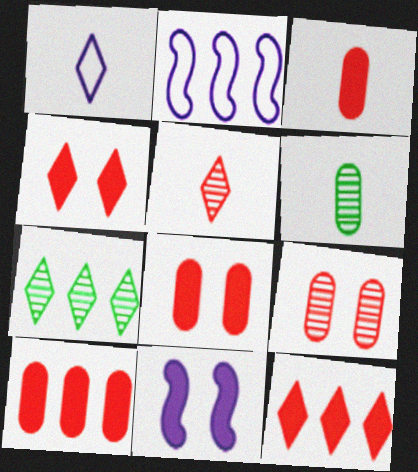[[1, 4, 7], 
[2, 4, 6], 
[2, 7, 10], 
[3, 8, 10]]